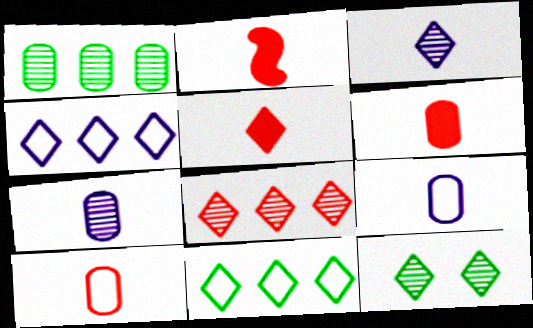[[2, 5, 6], 
[3, 8, 12], 
[4, 5, 12]]